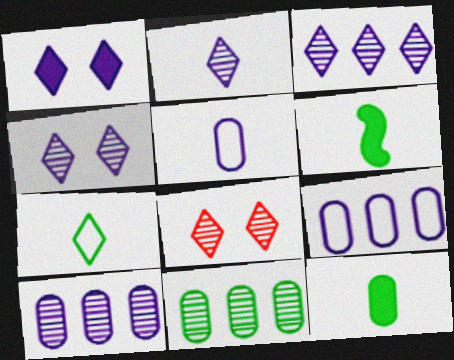[[2, 3, 4], 
[6, 8, 9]]